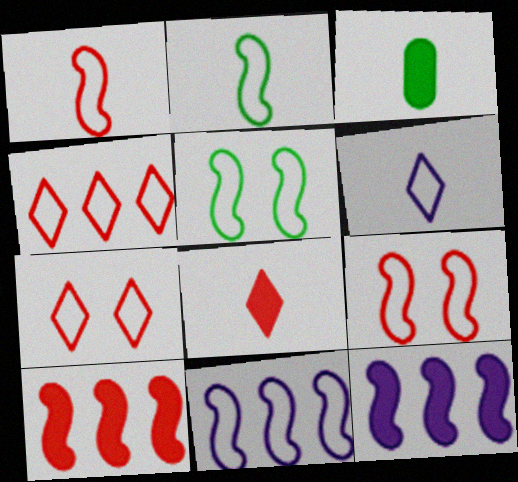[[1, 5, 11], 
[2, 9, 11]]